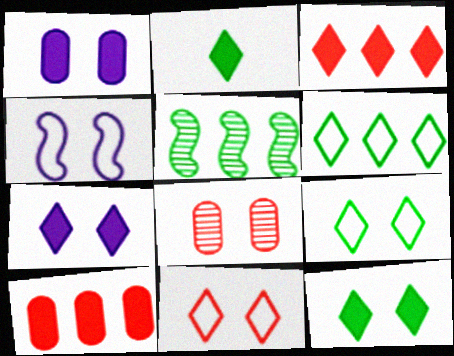[[2, 3, 7], 
[4, 8, 12]]